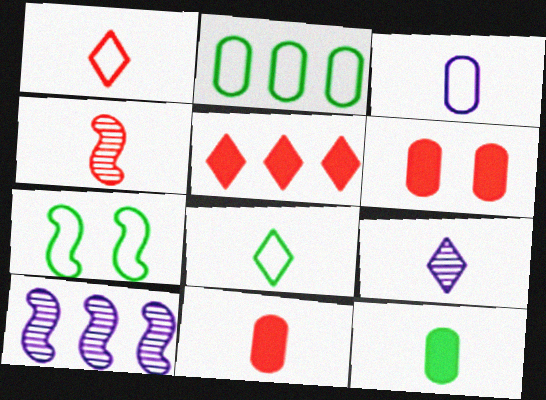[[1, 4, 11], 
[2, 5, 10], 
[2, 7, 8], 
[6, 8, 10]]